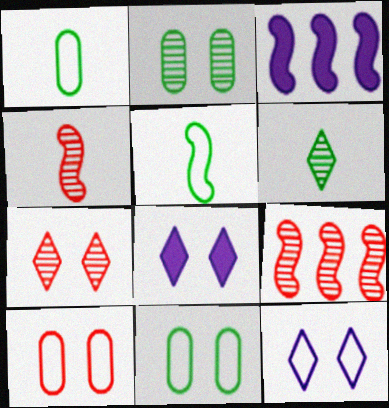[[1, 3, 7], 
[1, 8, 9], 
[3, 6, 10]]